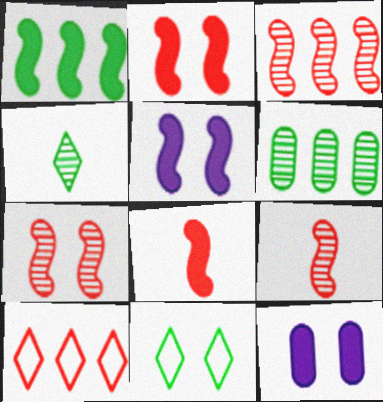[[1, 5, 8], 
[3, 7, 9], 
[7, 11, 12]]